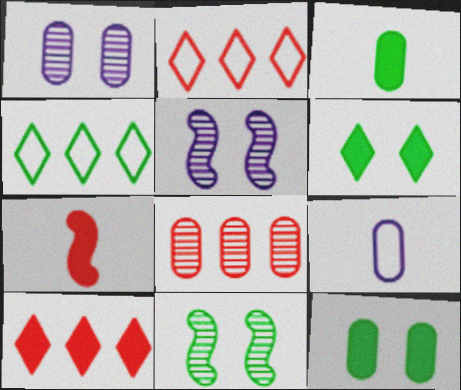[[1, 4, 7], 
[2, 3, 5], 
[3, 4, 11], 
[8, 9, 12], 
[9, 10, 11]]